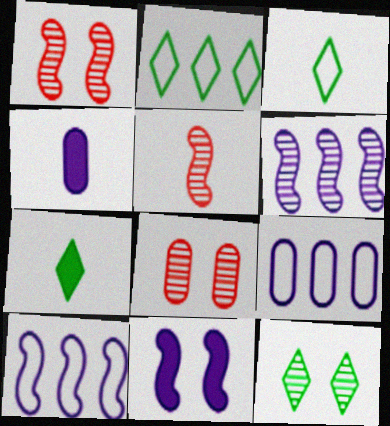[[1, 2, 4], 
[1, 7, 9], 
[2, 7, 12], 
[3, 4, 5], 
[7, 8, 10]]